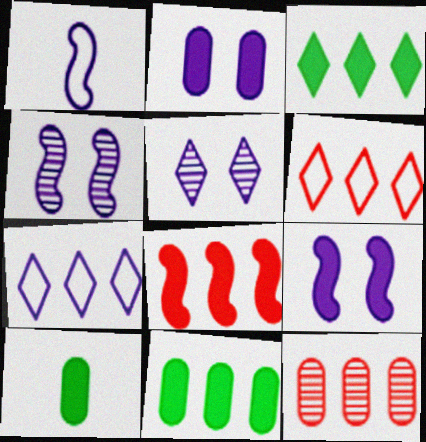[[4, 6, 10], 
[6, 8, 12]]